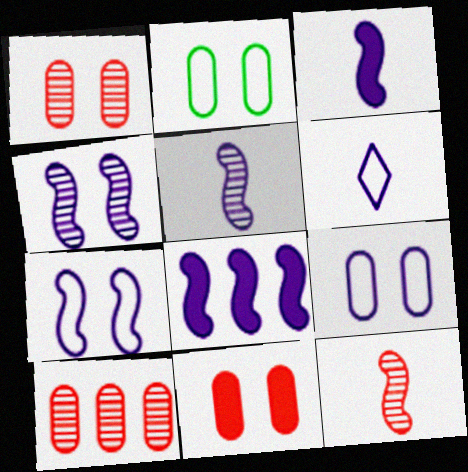[[5, 7, 8]]